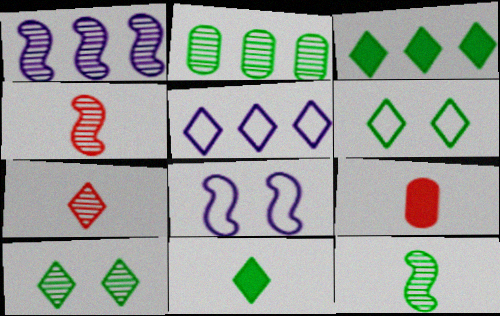[[1, 6, 9], 
[2, 10, 12]]